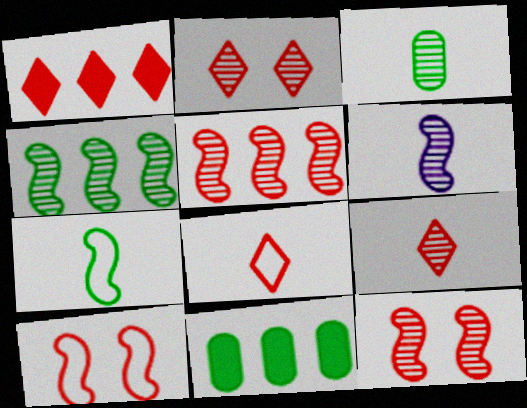[[1, 2, 8], 
[3, 6, 9], 
[4, 6, 12]]